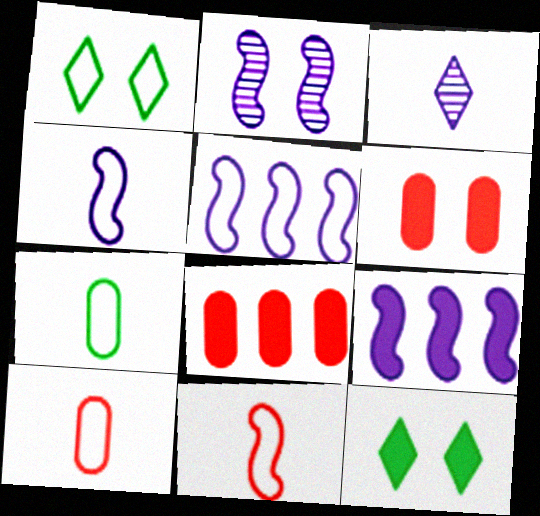[[1, 2, 6], 
[1, 5, 10], 
[2, 4, 9]]